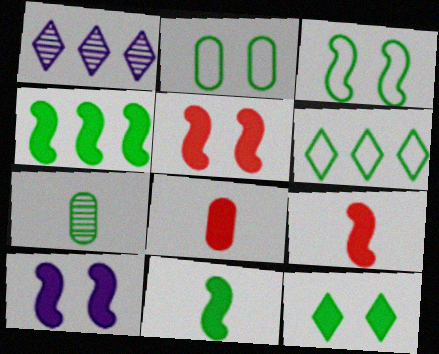[[1, 2, 9], 
[1, 3, 8], 
[4, 9, 10]]